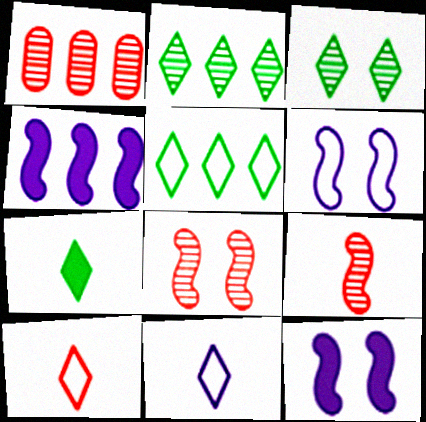[[1, 4, 5], 
[1, 6, 7], 
[3, 5, 7]]